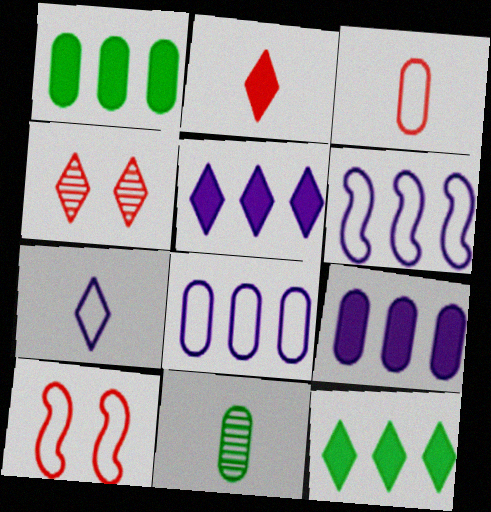[[4, 7, 12], 
[5, 10, 11]]